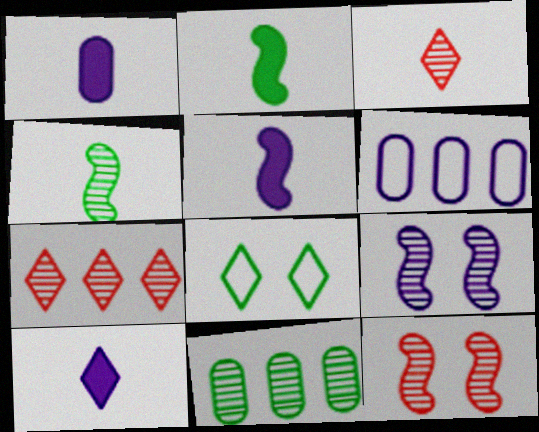[[1, 5, 10], 
[2, 8, 11], 
[3, 9, 11], 
[6, 9, 10], 
[7, 8, 10]]